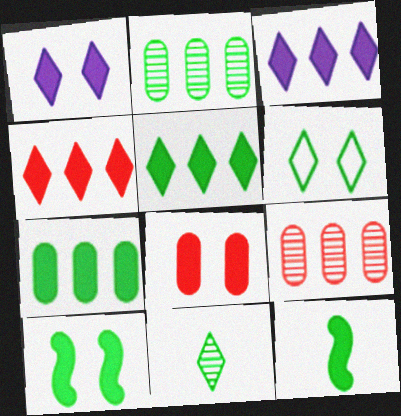[[1, 8, 10], 
[2, 6, 12], 
[3, 4, 5], 
[3, 8, 12], 
[5, 6, 11]]